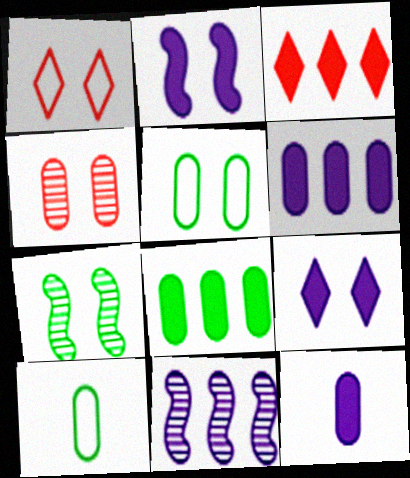[[4, 6, 10]]